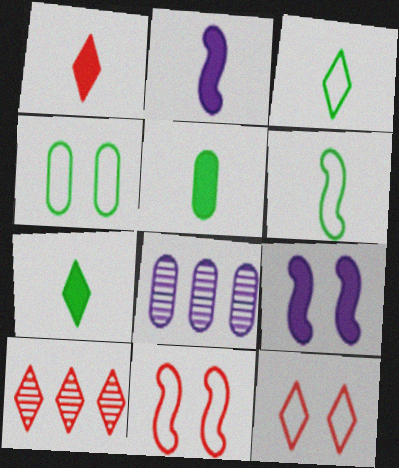[[1, 2, 5], 
[1, 10, 12], 
[2, 4, 10], 
[7, 8, 11]]